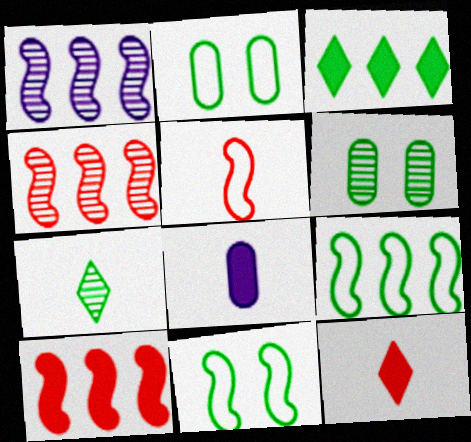[[1, 2, 12], 
[1, 9, 10], 
[5, 7, 8]]